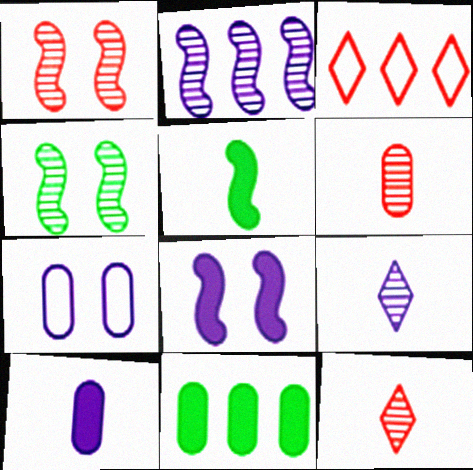[[2, 3, 11], 
[3, 4, 10], 
[6, 7, 11]]